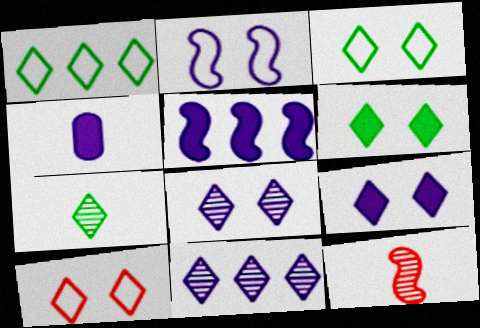[[1, 6, 7], 
[2, 4, 11], 
[4, 5, 9], 
[6, 8, 10]]